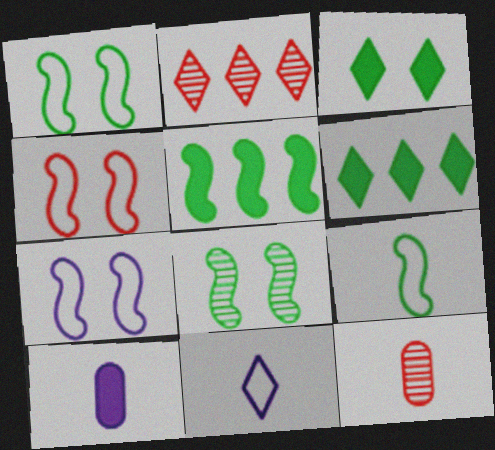[[1, 2, 10], 
[1, 4, 7], 
[2, 3, 11], 
[5, 8, 9], 
[6, 7, 12]]